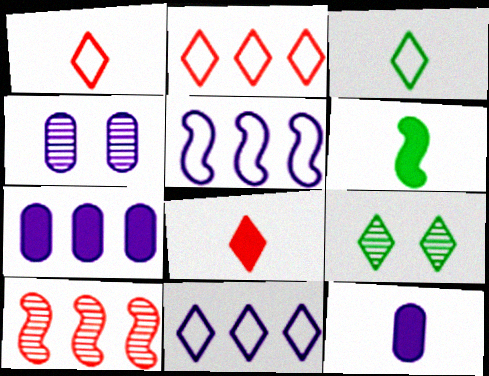[[2, 4, 6], 
[6, 8, 12], 
[8, 9, 11]]